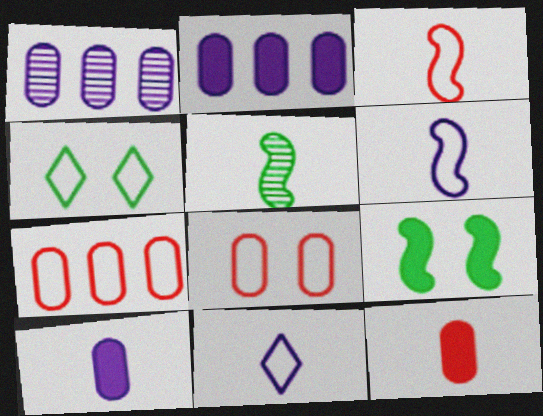[[4, 6, 7], 
[5, 11, 12]]